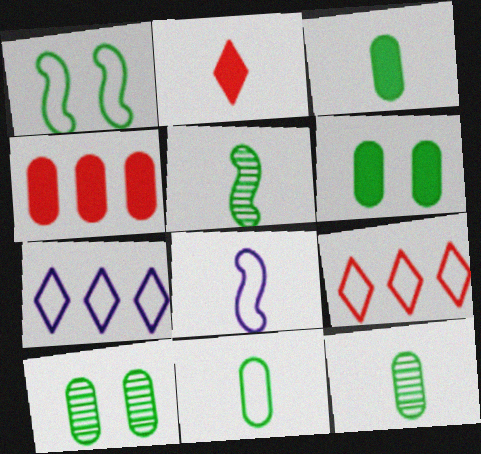[[2, 8, 12], 
[3, 11, 12]]